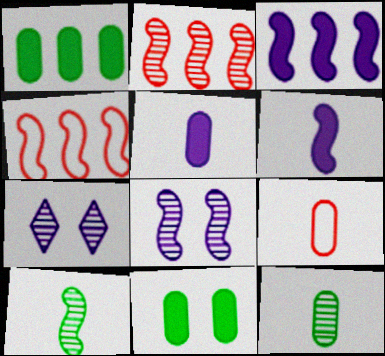[[2, 7, 12], 
[2, 8, 10], 
[5, 9, 12]]